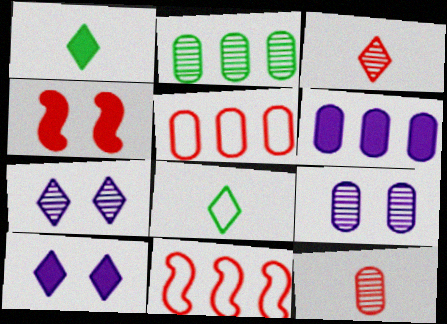[[1, 4, 6], 
[1, 9, 11], 
[2, 5, 6], 
[2, 9, 12], 
[3, 4, 5]]